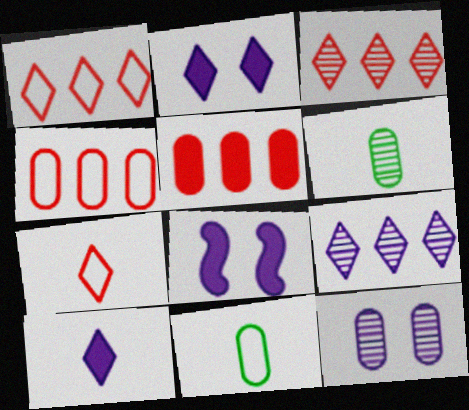[[1, 6, 8], 
[3, 8, 11], 
[5, 11, 12]]